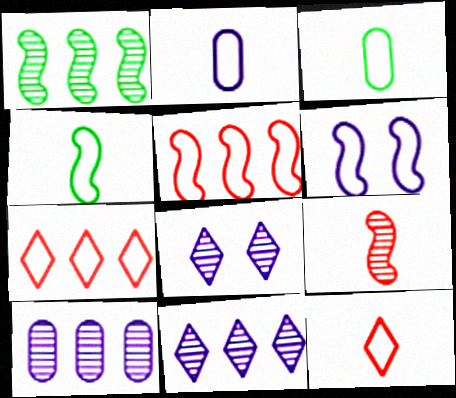[[2, 4, 12], 
[3, 6, 7], 
[4, 5, 6]]